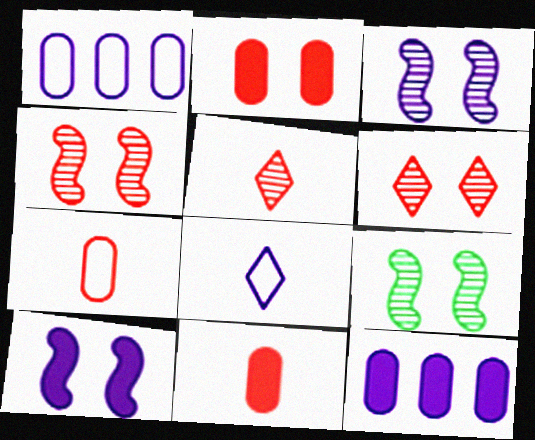[[3, 4, 9], 
[3, 8, 12]]